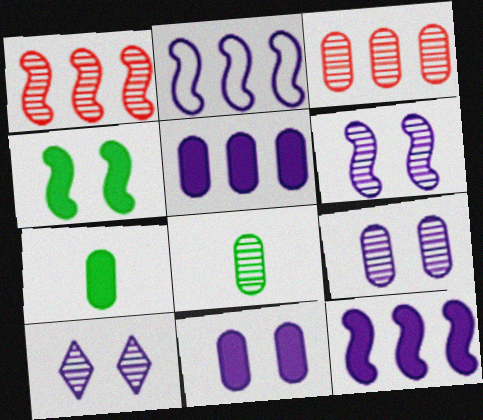[[1, 8, 10], 
[3, 8, 9], 
[6, 9, 10]]